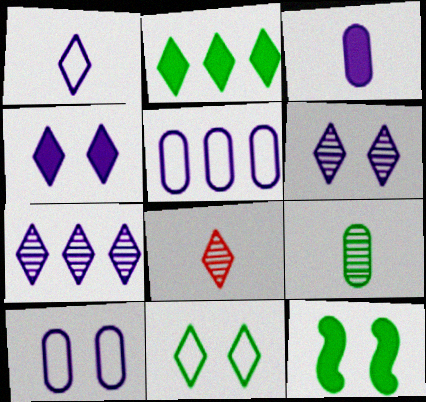[[1, 4, 7], 
[5, 8, 12]]